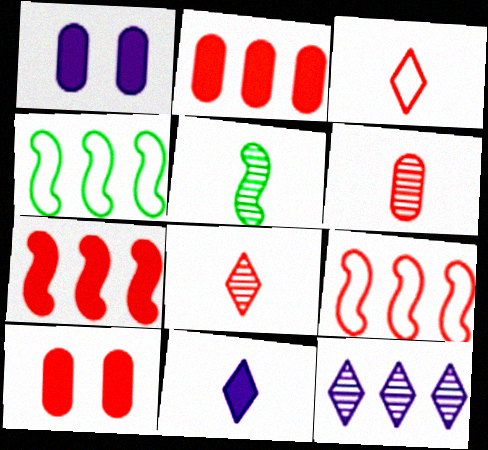[[1, 4, 8], 
[2, 4, 12], 
[8, 9, 10]]